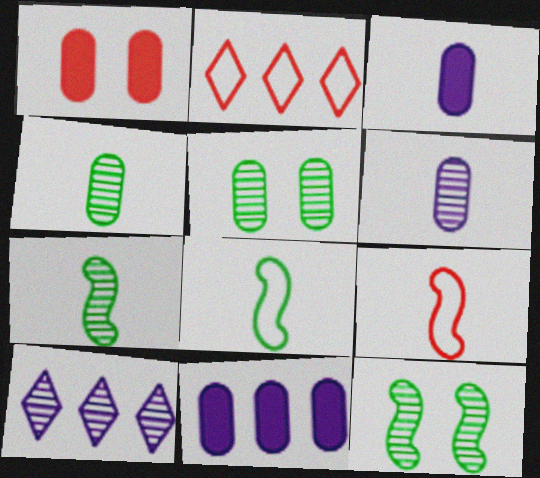[[1, 8, 10], 
[2, 3, 12]]